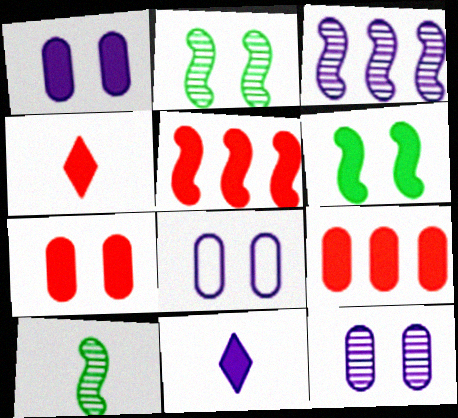[[1, 8, 12], 
[3, 8, 11], 
[4, 5, 7], 
[6, 9, 11]]